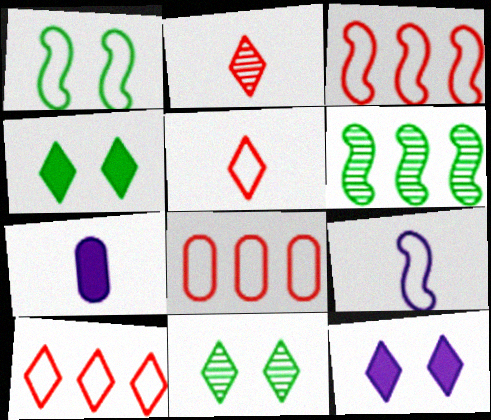[[1, 3, 9], 
[3, 7, 11], 
[3, 8, 10]]